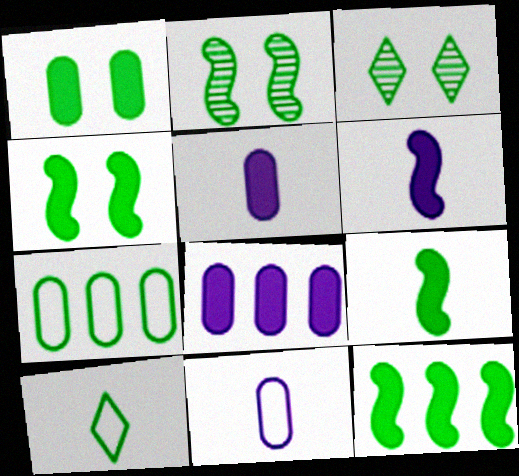[[3, 7, 9], 
[4, 9, 12]]